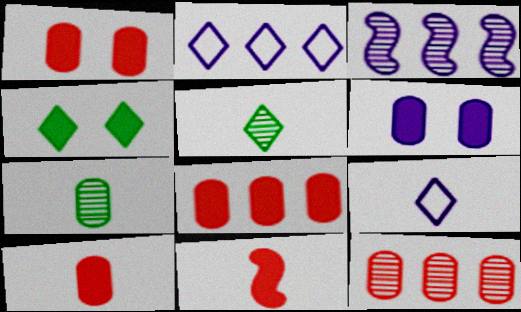[[1, 8, 10], 
[3, 6, 9], 
[7, 9, 11]]